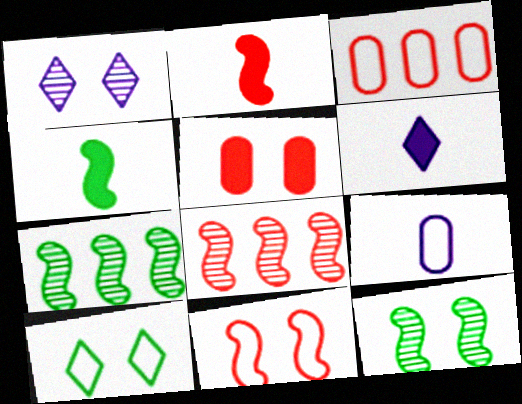[[1, 3, 4], 
[2, 8, 11], 
[3, 6, 12]]